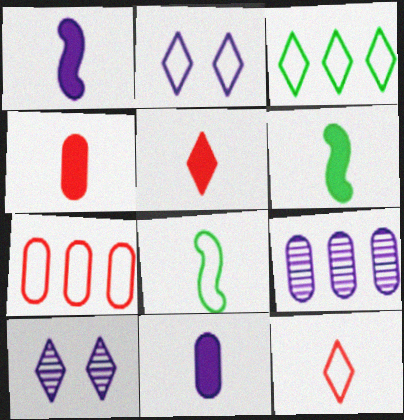[[1, 2, 9], 
[2, 3, 12], 
[2, 7, 8], 
[3, 5, 10], 
[5, 6, 11], 
[6, 7, 10]]